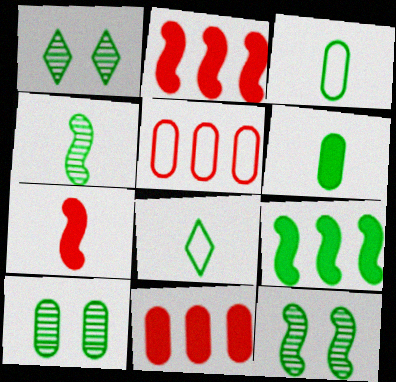[[1, 3, 9], 
[1, 10, 12], 
[4, 6, 8], 
[8, 9, 10]]